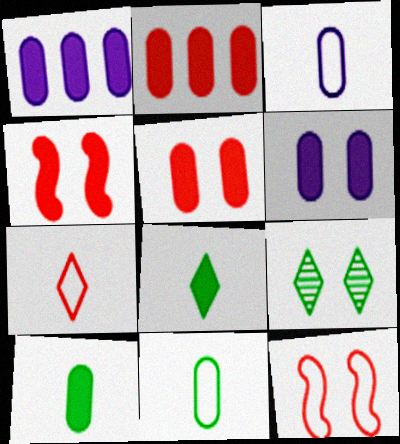[[1, 4, 8], 
[1, 5, 10], 
[2, 6, 10], 
[6, 9, 12]]